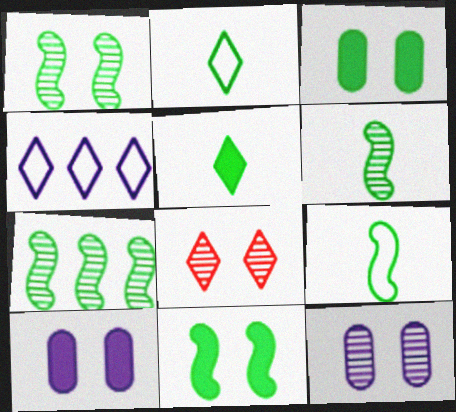[[1, 6, 7], 
[1, 8, 12], 
[2, 3, 7], 
[4, 5, 8], 
[7, 9, 11]]